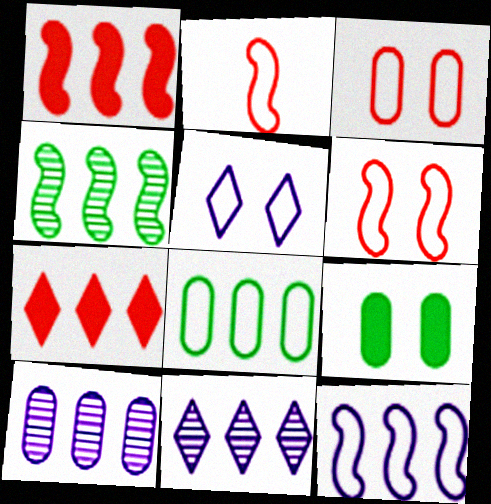[[1, 4, 12], 
[1, 8, 11], 
[2, 5, 8], 
[2, 9, 11]]